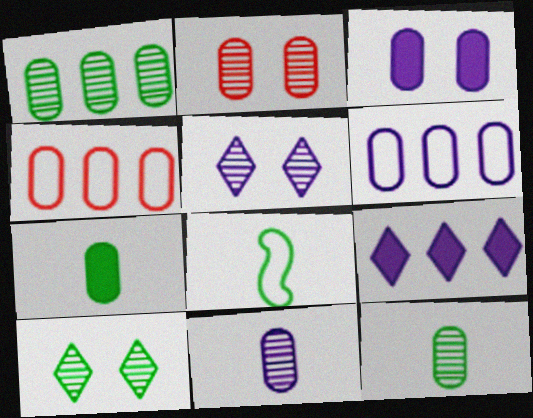[[1, 2, 11], 
[2, 6, 7], 
[2, 8, 9], 
[3, 4, 12], 
[3, 6, 11]]